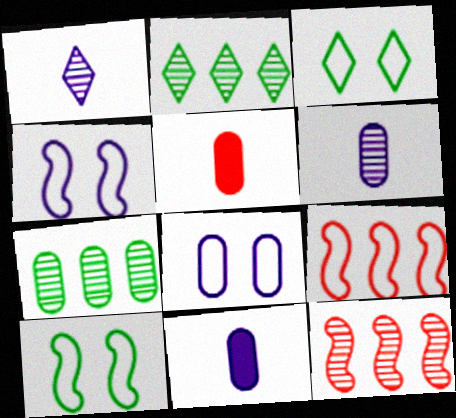[[2, 4, 5], 
[3, 11, 12], 
[5, 7, 8]]